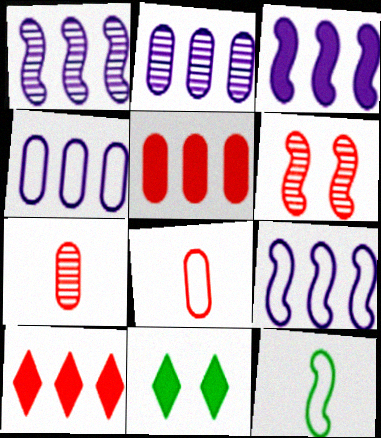[[1, 3, 9], 
[1, 8, 11], 
[3, 6, 12], 
[6, 8, 10], 
[7, 9, 11]]